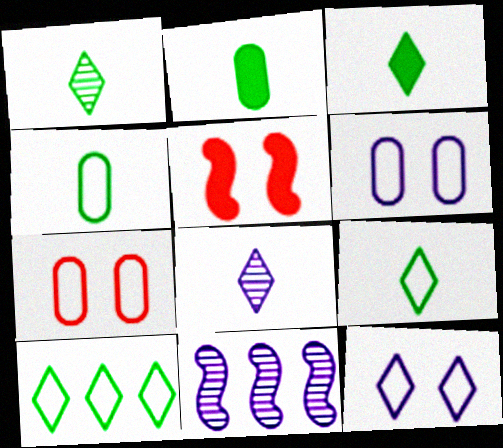[[1, 3, 9], 
[3, 7, 11]]